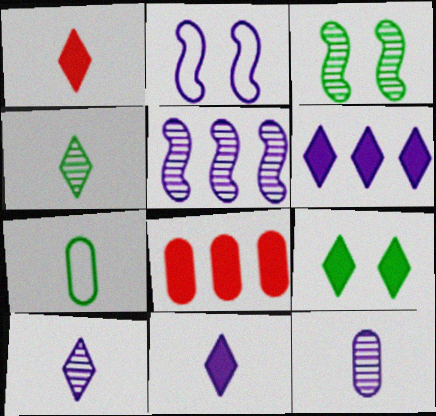[[1, 6, 9], 
[2, 4, 8], 
[2, 6, 12]]